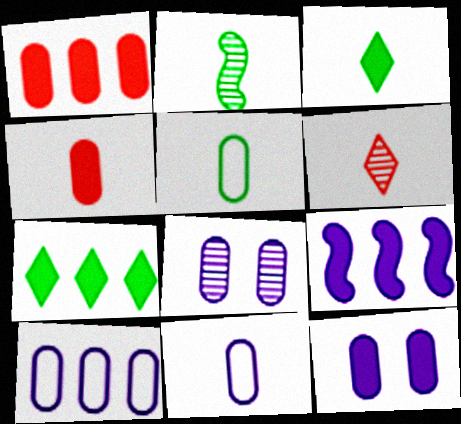[[1, 5, 8], 
[1, 7, 9], 
[2, 3, 5]]